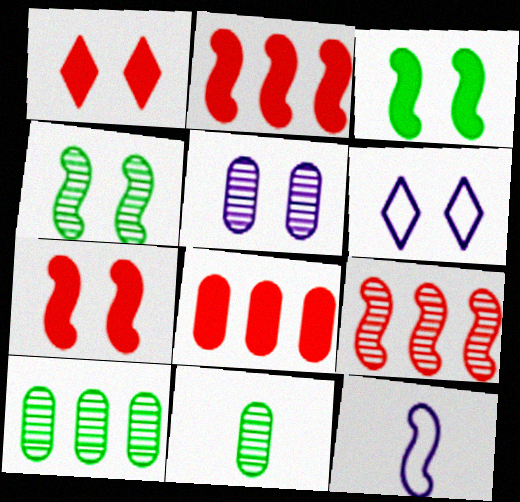[[1, 10, 12], 
[2, 4, 12], 
[2, 6, 11], 
[3, 9, 12]]